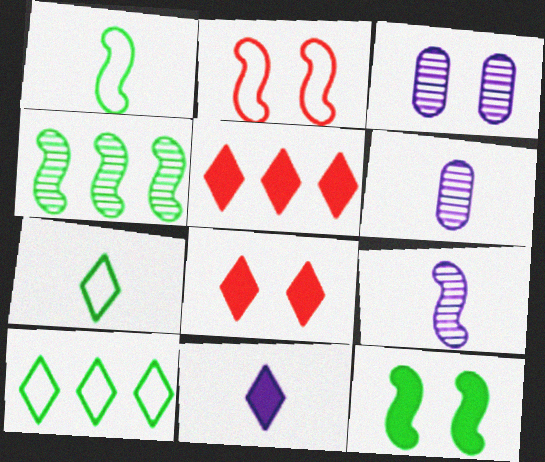[[1, 3, 5], 
[1, 4, 12]]